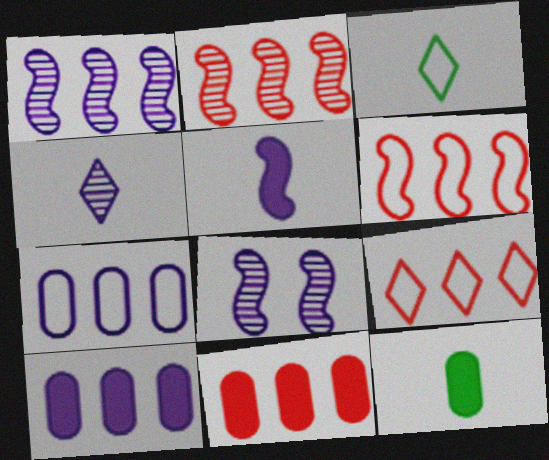[[2, 9, 11], 
[3, 8, 11], 
[8, 9, 12]]